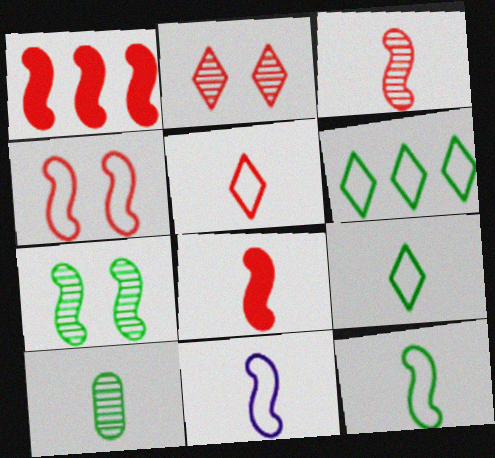[[1, 3, 4], 
[1, 7, 11]]